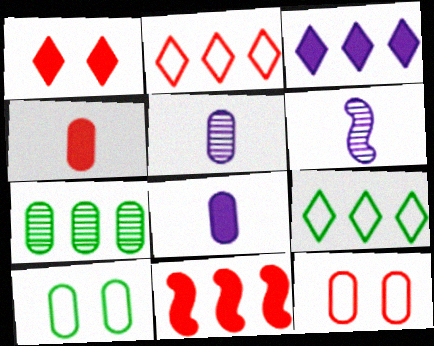[[1, 4, 11], 
[7, 8, 12]]